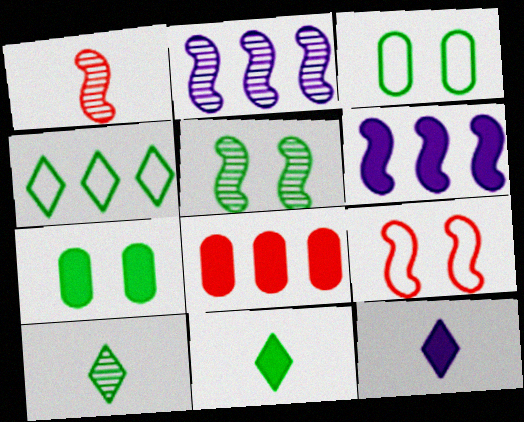[[1, 2, 5], 
[2, 4, 8]]